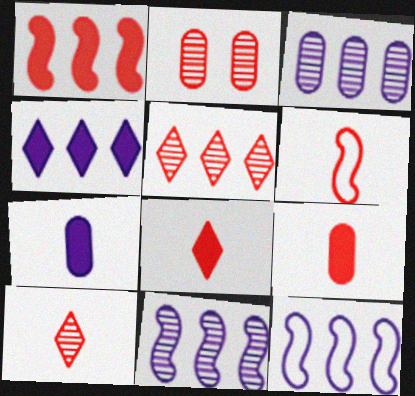[[3, 4, 12], 
[6, 9, 10]]